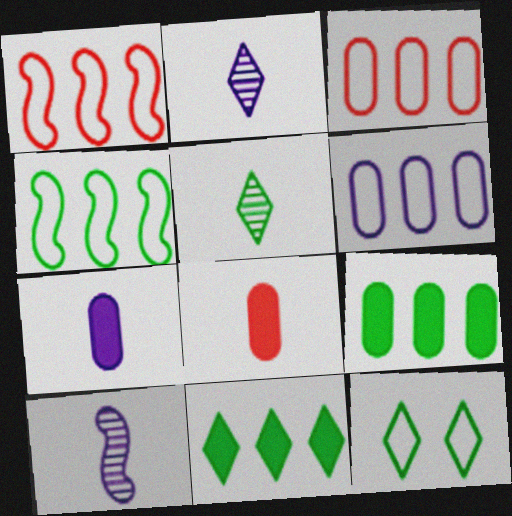[[5, 11, 12]]